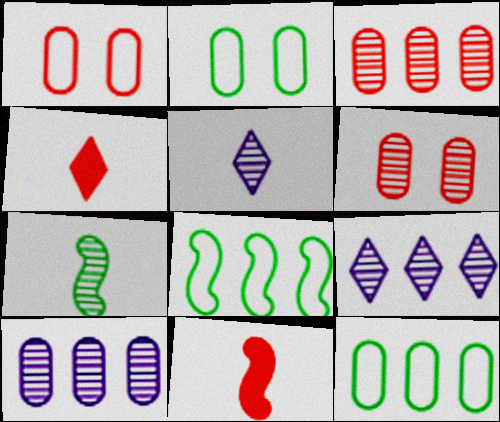[[2, 9, 11], 
[6, 7, 9]]